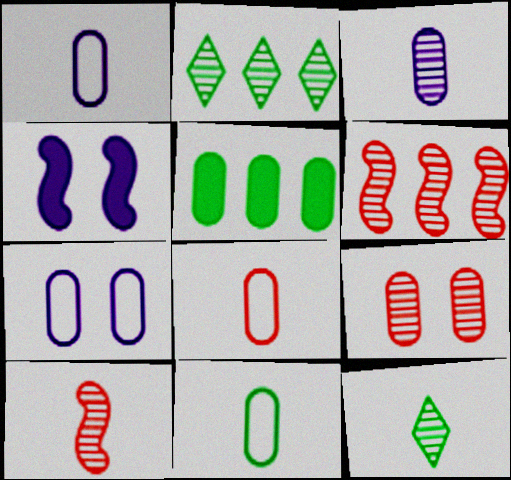[[1, 5, 9], 
[1, 8, 11], 
[2, 4, 8], 
[3, 10, 12]]